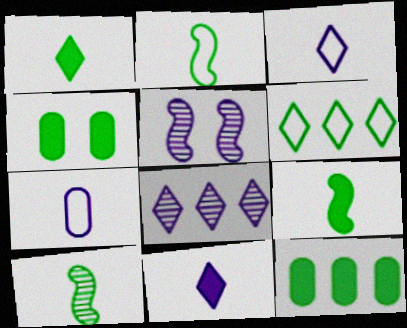[[2, 9, 10], 
[4, 6, 10]]